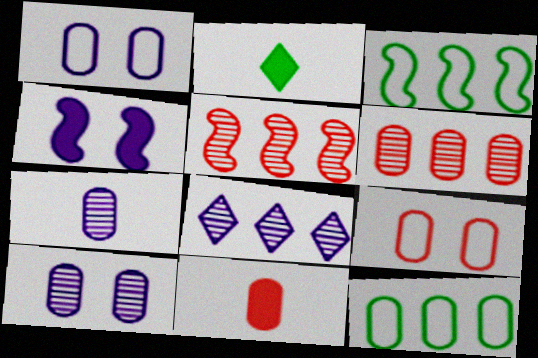[[1, 2, 5], 
[6, 9, 11], 
[10, 11, 12]]